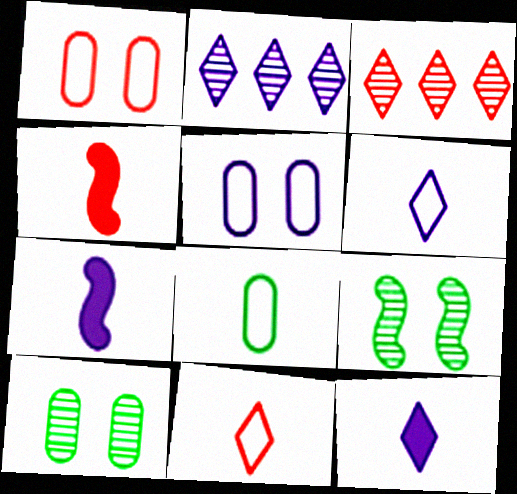[[1, 3, 4], 
[2, 5, 7]]